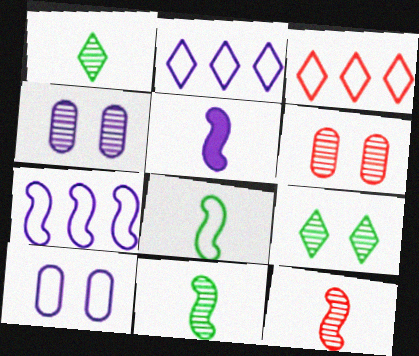[[2, 4, 5], 
[3, 8, 10], 
[5, 8, 12]]